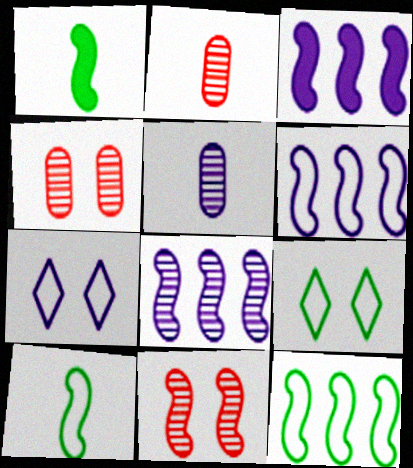[[1, 6, 11], 
[2, 3, 9], 
[3, 5, 7], 
[3, 6, 8], 
[3, 10, 11]]